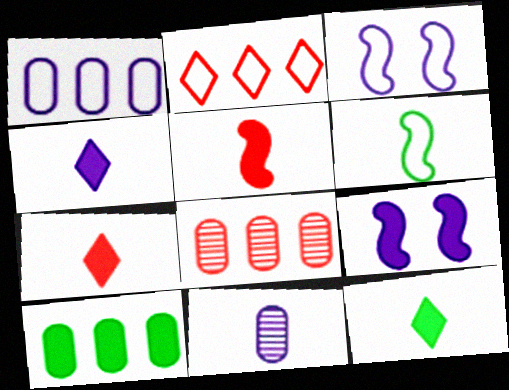[[1, 8, 10], 
[3, 8, 12], 
[4, 7, 12], 
[6, 7, 11], 
[7, 9, 10]]